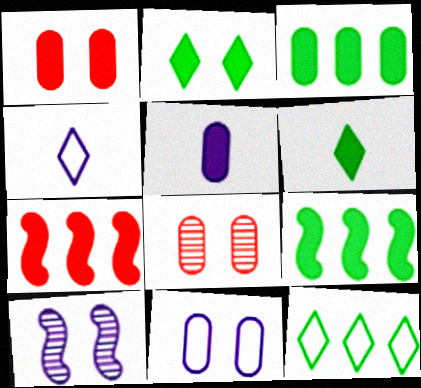[[1, 3, 5], 
[2, 5, 7], 
[4, 8, 9]]